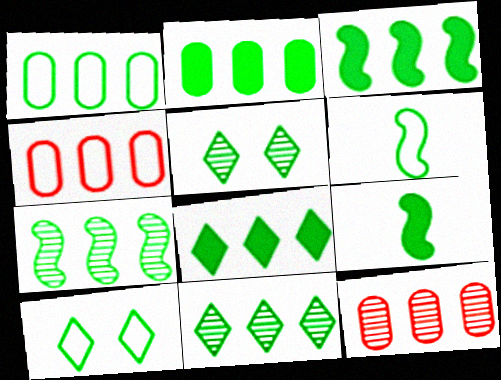[[1, 3, 11], 
[1, 5, 9], 
[1, 6, 10], 
[1, 7, 8], 
[2, 3, 8], 
[2, 5, 6]]